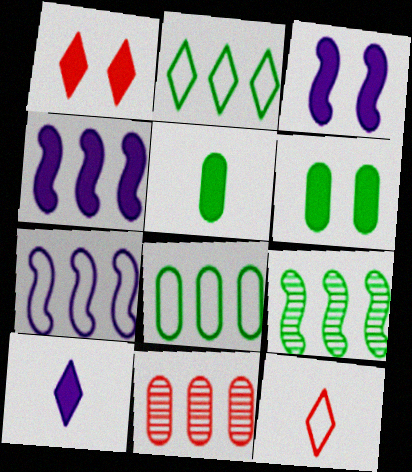[[1, 3, 6], 
[1, 4, 5], 
[2, 4, 11]]